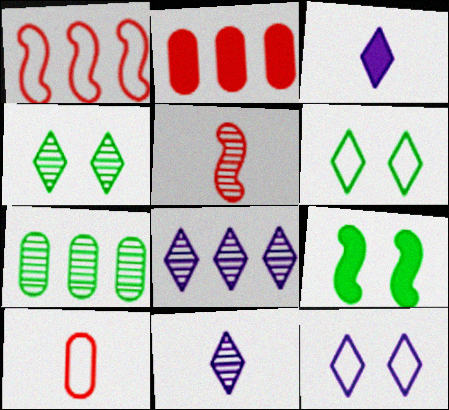[[2, 3, 9], 
[3, 8, 12], 
[8, 9, 10]]